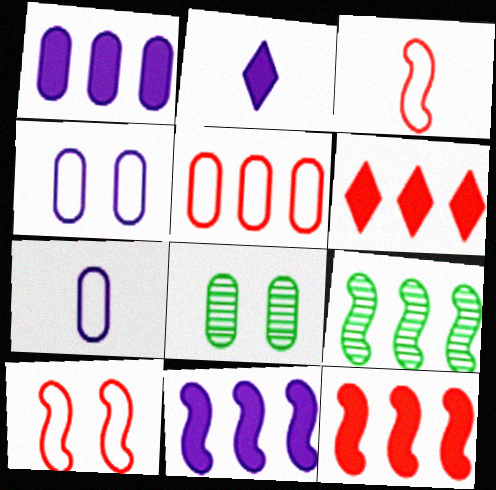[]